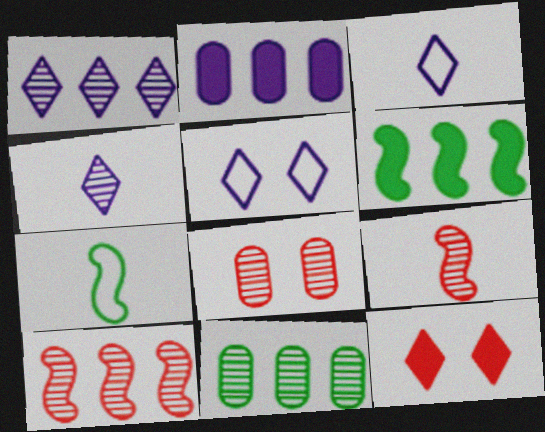[[1, 10, 11], 
[3, 6, 8]]